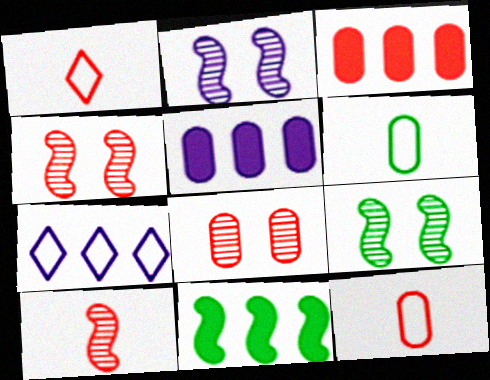[[1, 3, 4], 
[1, 5, 9], 
[2, 4, 9], 
[3, 8, 12], 
[5, 6, 8]]